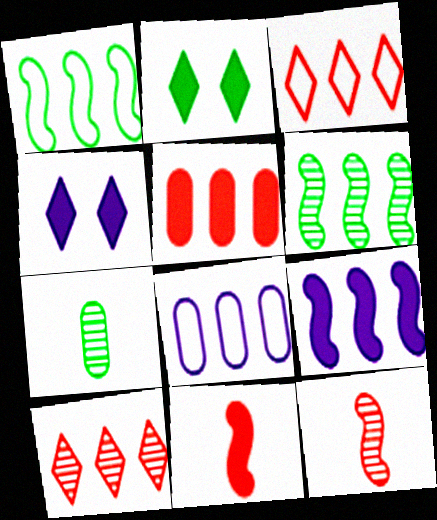[[1, 2, 7], 
[1, 3, 8], 
[2, 8, 12]]